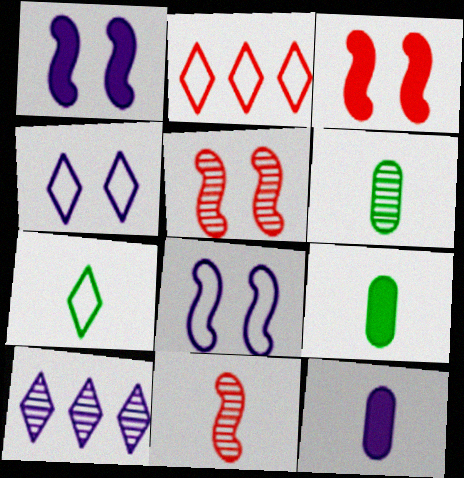[[1, 2, 6], 
[2, 4, 7], 
[5, 6, 10], 
[7, 11, 12], 
[8, 10, 12]]